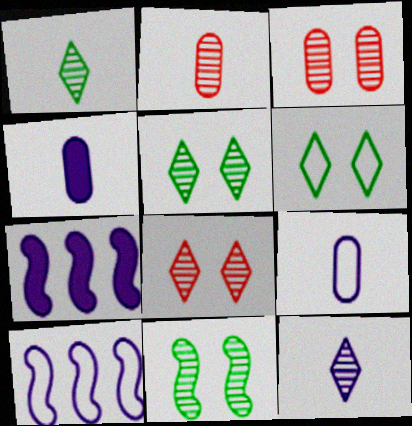[[2, 6, 7]]